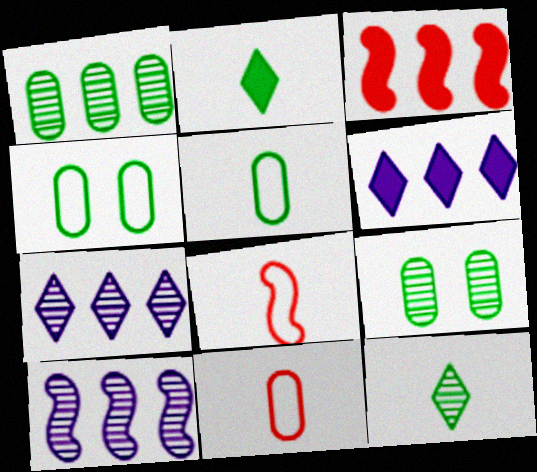[[6, 8, 9]]